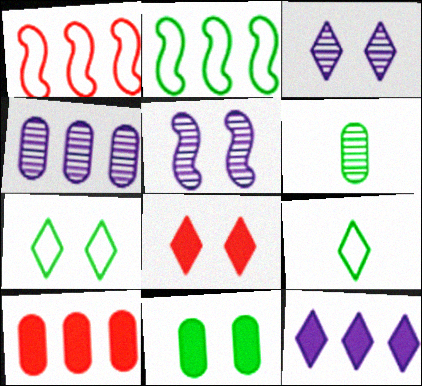[[3, 7, 8], 
[5, 9, 10]]